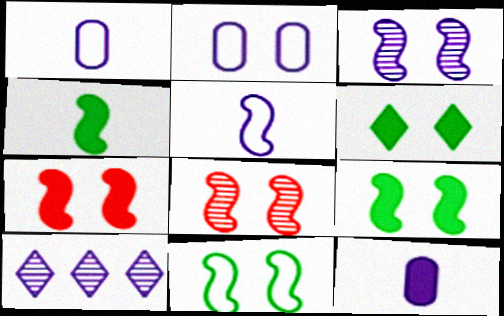[[2, 6, 8], 
[3, 7, 11]]